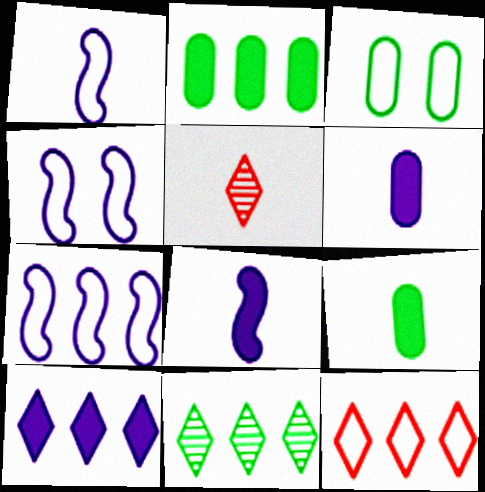[[1, 3, 12], 
[1, 4, 7], 
[1, 5, 9], 
[2, 4, 5], 
[10, 11, 12]]